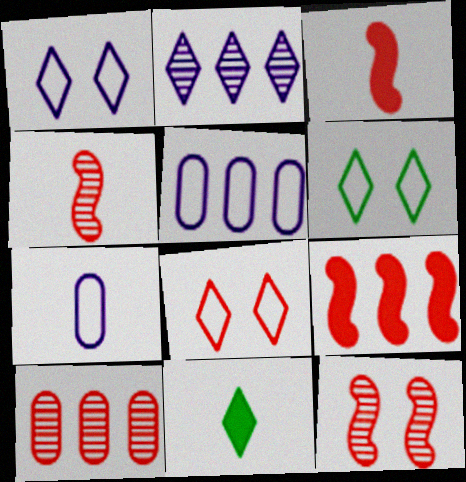[[1, 6, 8], 
[2, 8, 11], 
[3, 8, 10], 
[4, 7, 11], 
[5, 11, 12]]